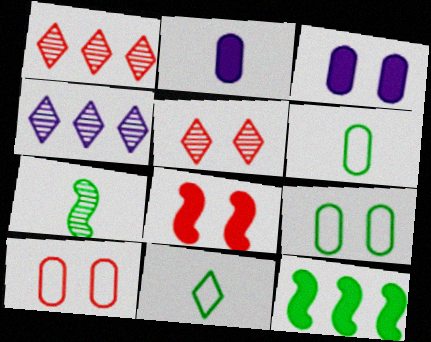[[4, 6, 8], 
[5, 8, 10]]